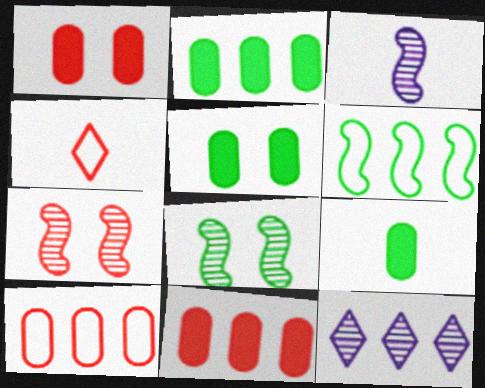[[2, 5, 9], 
[3, 4, 9], 
[4, 7, 11], 
[6, 11, 12]]